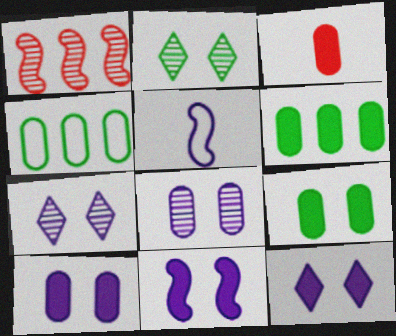[[3, 4, 8], 
[3, 6, 10], 
[10, 11, 12]]